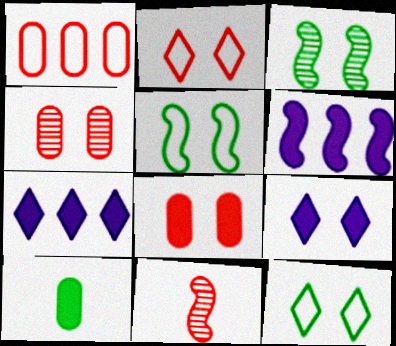[[4, 5, 9], 
[5, 6, 11]]